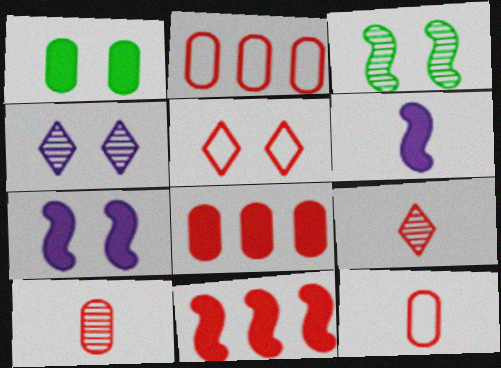[[5, 10, 11]]